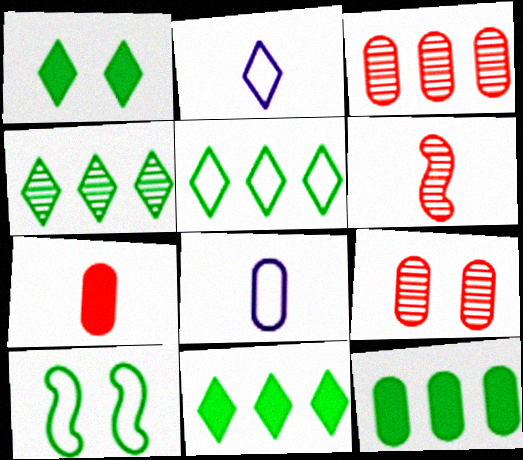[[4, 5, 11], 
[8, 9, 12]]